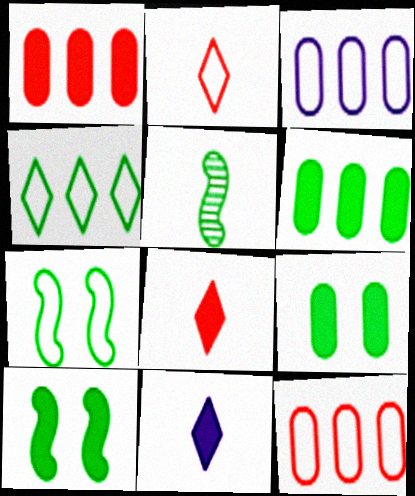[[1, 10, 11], 
[2, 3, 7], 
[4, 5, 9]]